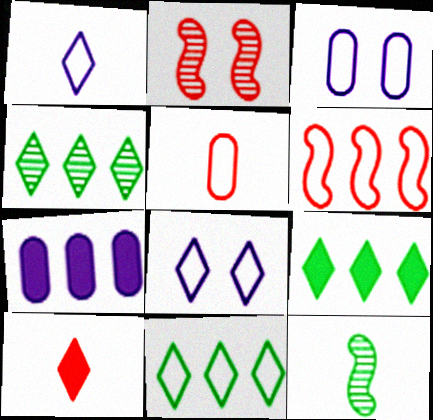[[4, 6, 7], 
[4, 8, 10], 
[4, 9, 11]]